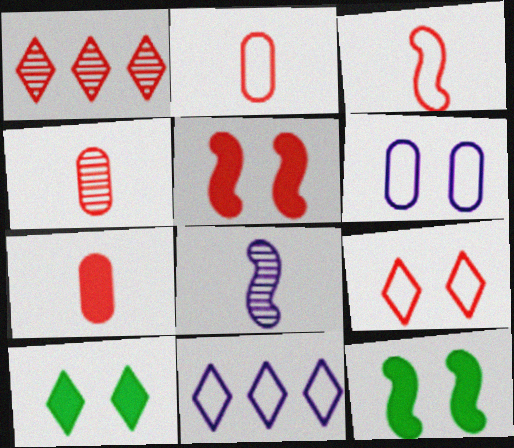[[1, 2, 5], 
[2, 4, 7], 
[4, 11, 12]]